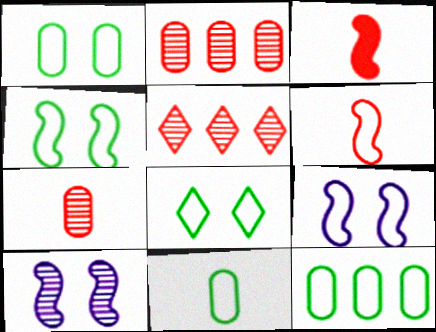[[1, 4, 8], 
[1, 11, 12]]